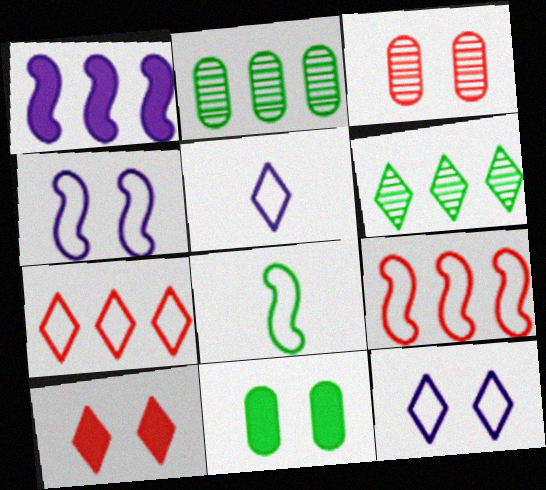[[1, 2, 7], 
[4, 8, 9], 
[5, 6, 10], 
[6, 8, 11]]